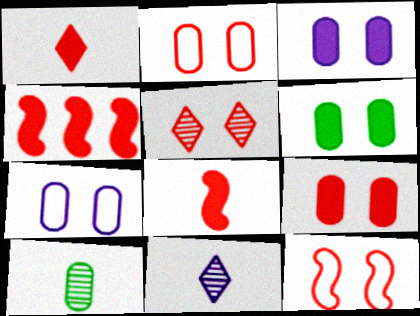[[1, 4, 9], 
[3, 6, 9], 
[5, 9, 12]]